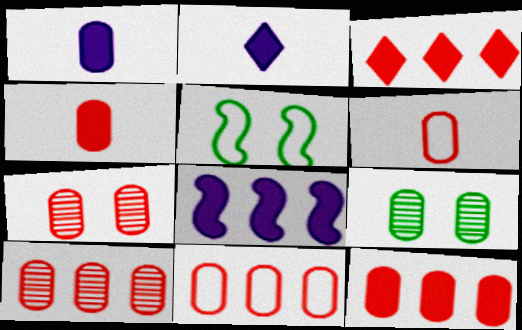[[1, 9, 11], 
[2, 5, 10], 
[4, 7, 11], 
[6, 7, 12], 
[10, 11, 12]]